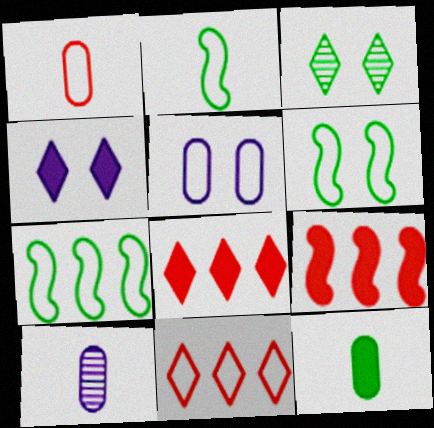[[1, 10, 12], 
[2, 5, 11], 
[2, 6, 7], 
[3, 7, 12], 
[4, 9, 12], 
[6, 8, 10]]